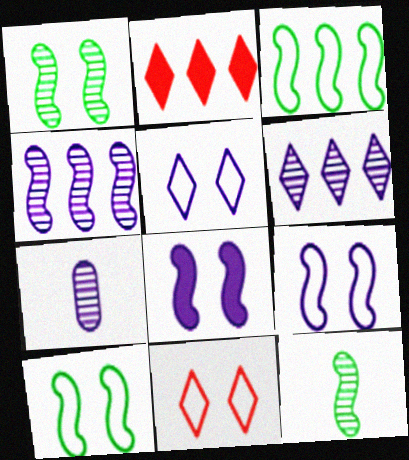[[2, 7, 10]]